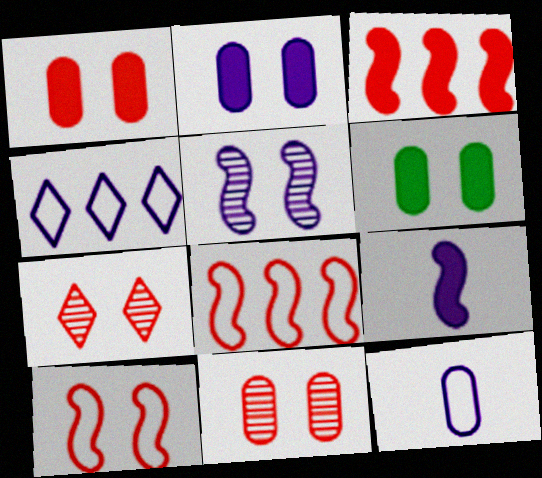[[1, 2, 6], 
[1, 7, 10]]